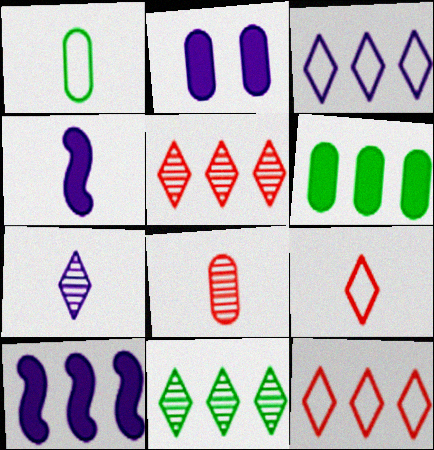[]